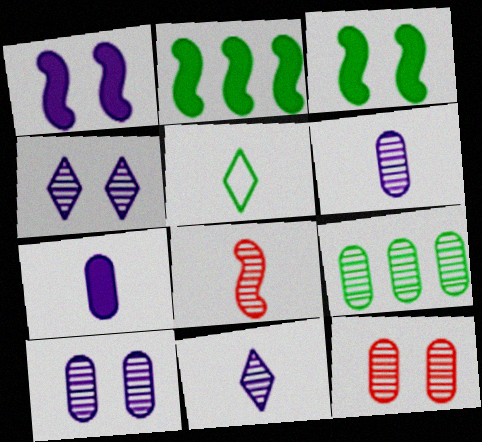[[3, 5, 9], 
[4, 8, 9], 
[5, 7, 8], 
[6, 9, 12]]